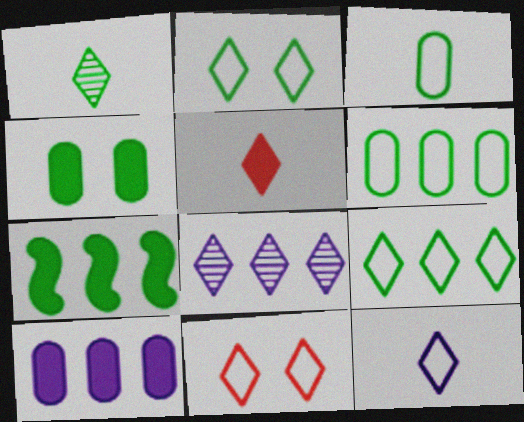[[1, 5, 12], 
[2, 5, 8], 
[9, 11, 12]]